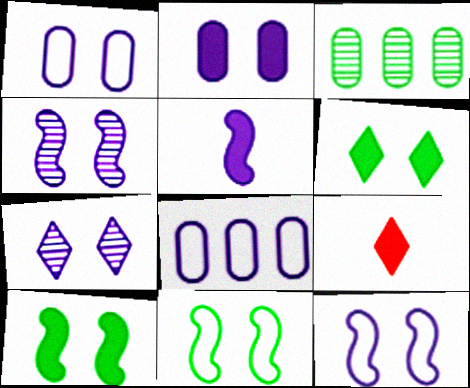[[2, 7, 12], 
[3, 9, 12], 
[5, 7, 8]]